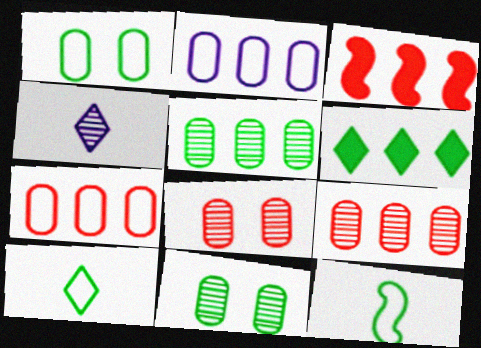[[1, 3, 4], 
[6, 11, 12]]